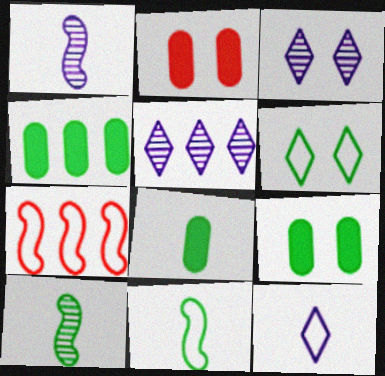[[2, 5, 11], 
[3, 7, 8], 
[4, 5, 7], 
[4, 6, 10], 
[4, 8, 9]]